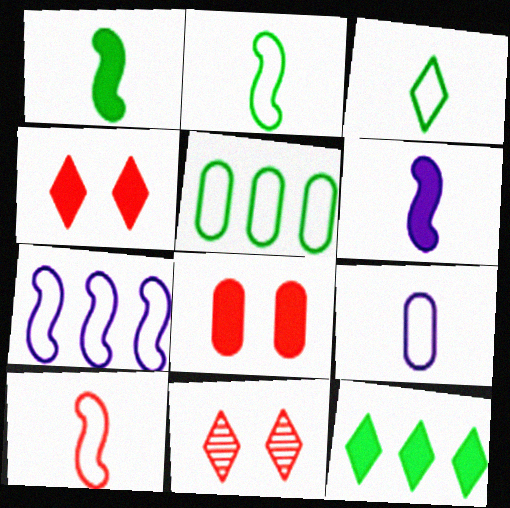[[3, 9, 10], 
[5, 6, 11], 
[6, 8, 12]]